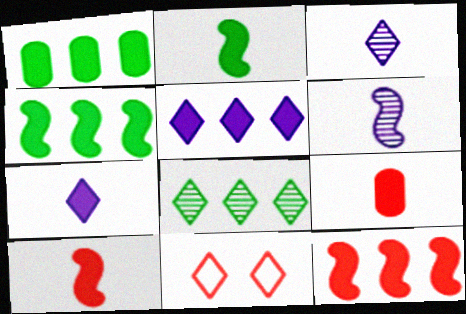[[1, 5, 12], 
[1, 6, 11], 
[2, 7, 9], 
[7, 8, 11]]